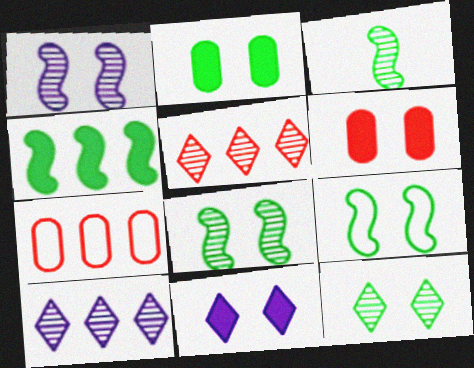[[2, 9, 12], 
[3, 4, 9], 
[3, 7, 11], 
[4, 7, 10]]